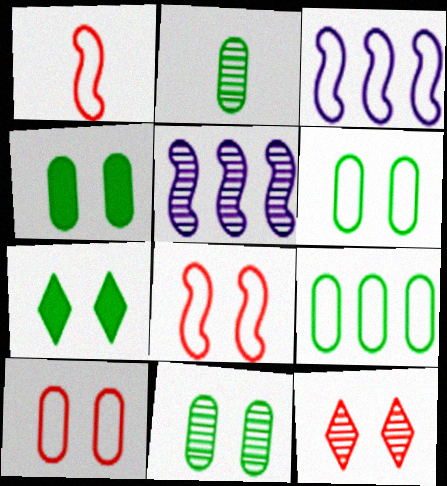[[2, 4, 9], 
[2, 5, 12], 
[4, 6, 11]]